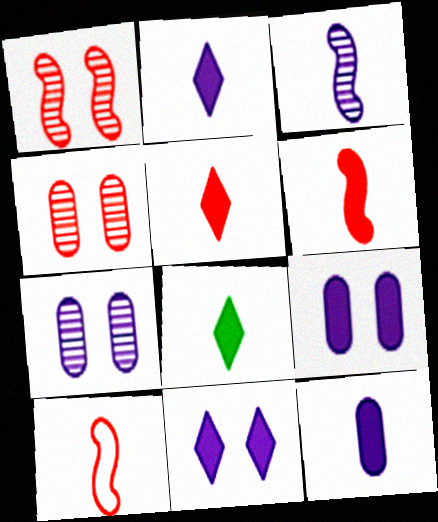[[2, 5, 8], 
[6, 8, 12]]